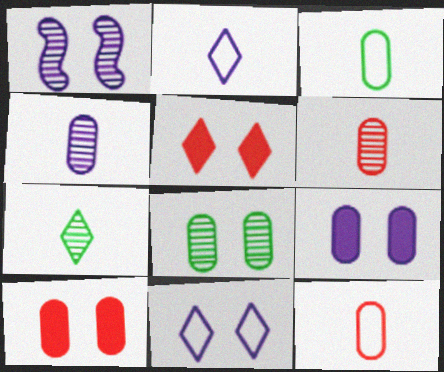[[1, 9, 11]]